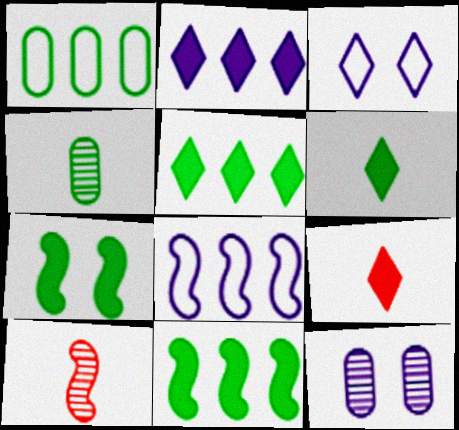[[7, 8, 10]]